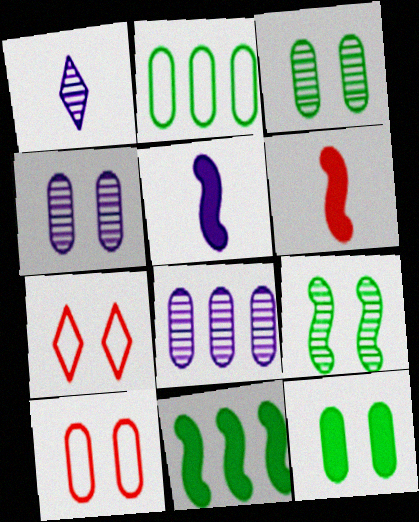[[1, 10, 11], 
[4, 10, 12]]